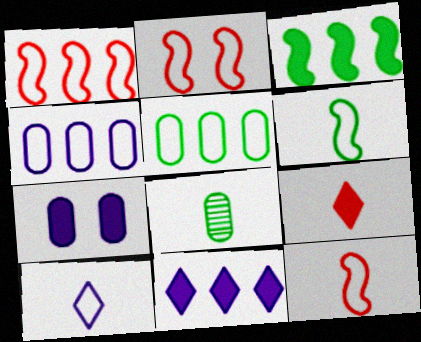[[1, 2, 12], 
[2, 5, 10], 
[2, 8, 11], 
[3, 7, 9]]